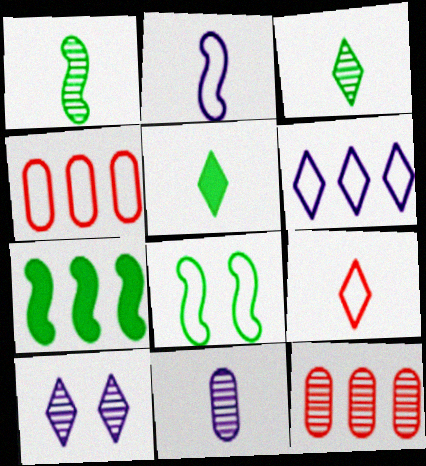[[1, 7, 8], 
[1, 10, 12], 
[6, 7, 12]]